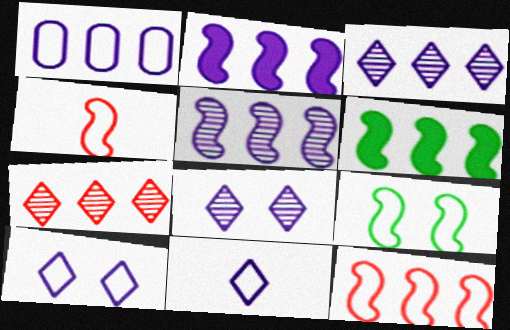[[1, 2, 3], 
[1, 6, 7], 
[5, 6, 12]]